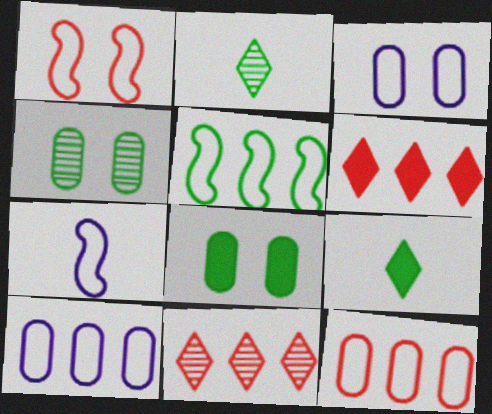[[1, 5, 7], 
[2, 5, 8], 
[4, 5, 9], 
[4, 6, 7], 
[7, 8, 11]]